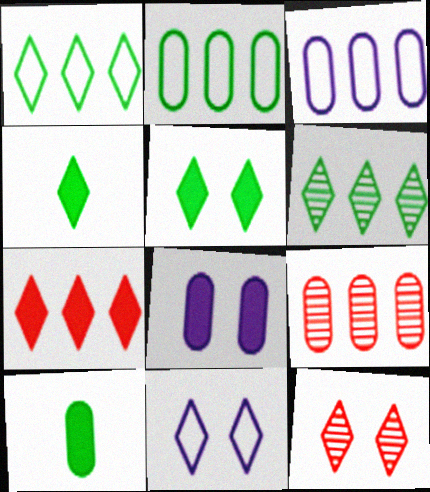[[5, 11, 12]]